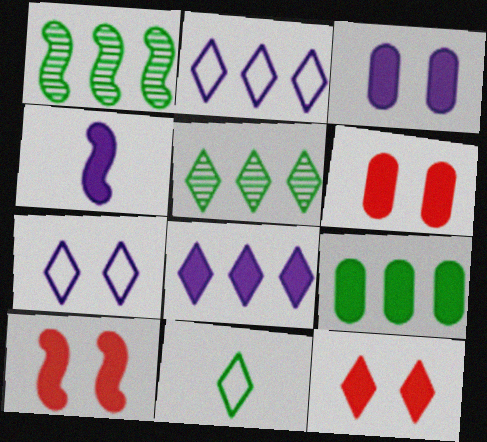[[3, 4, 8], 
[4, 9, 12], 
[6, 10, 12]]